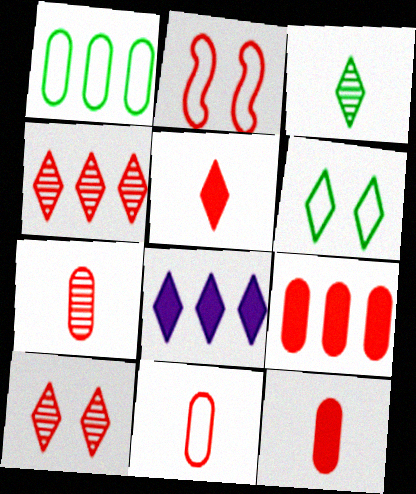[[2, 4, 12], 
[7, 11, 12]]